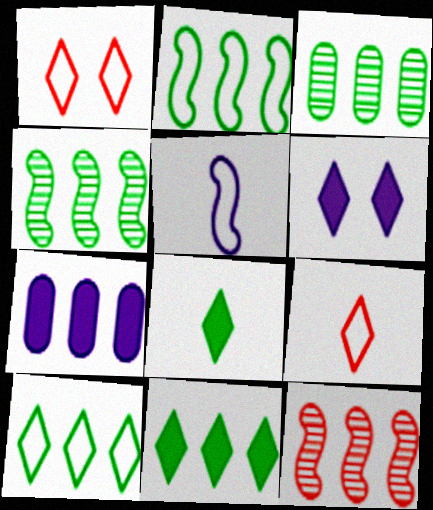[[2, 3, 11], 
[7, 10, 12]]